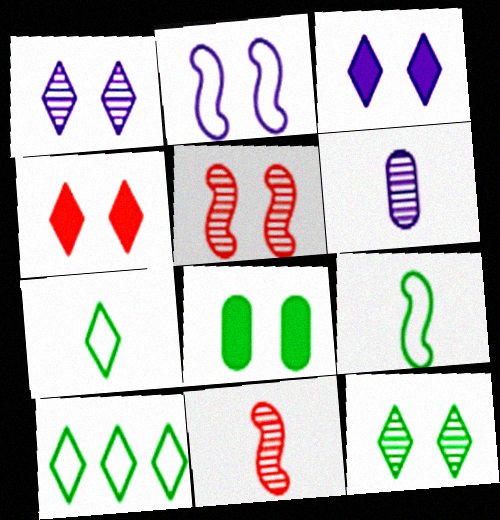[]